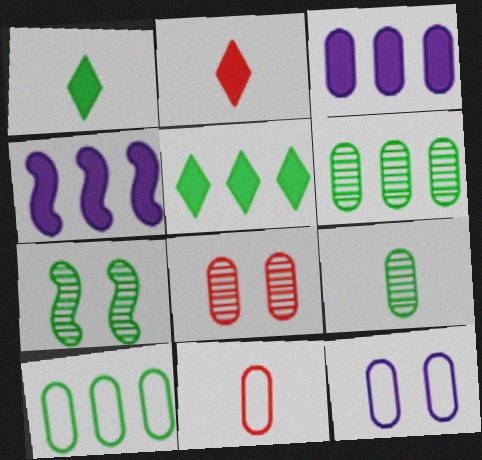[[1, 7, 10], 
[10, 11, 12]]